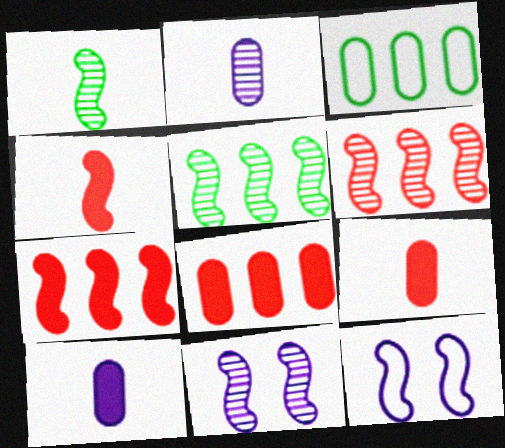[[1, 6, 11], 
[1, 7, 12], 
[4, 5, 12]]